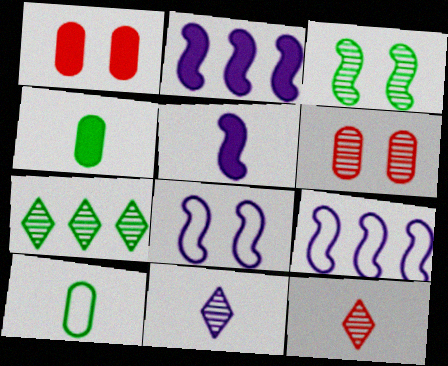[[5, 10, 12]]